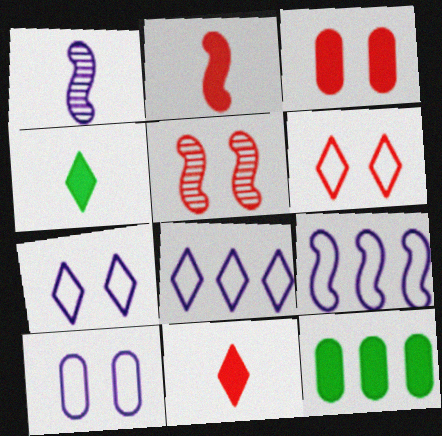[[1, 6, 12], 
[3, 5, 6]]